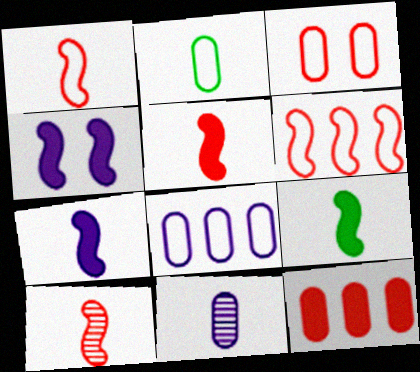[[1, 5, 10], 
[2, 3, 8], 
[5, 7, 9]]